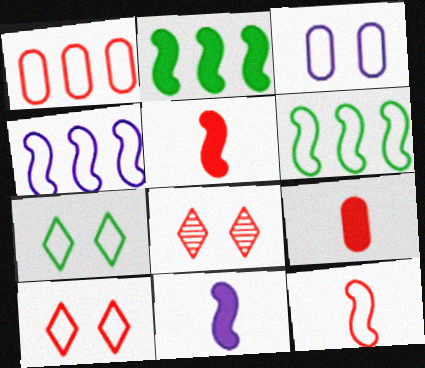[[1, 5, 8], 
[1, 10, 12]]